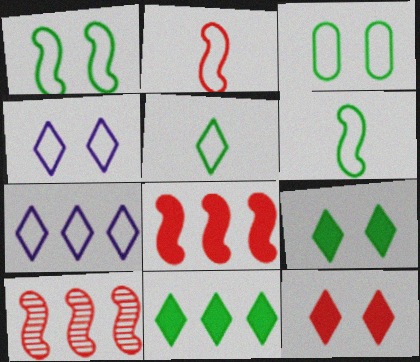[[2, 3, 7]]